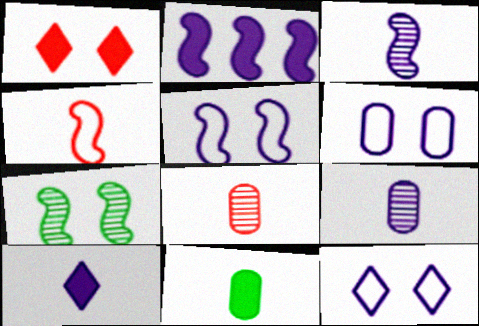[[1, 2, 11], 
[1, 6, 7], 
[2, 3, 5], 
[2, 4, 7], 
[2, 9, 12], 
[5, 6, 12]]